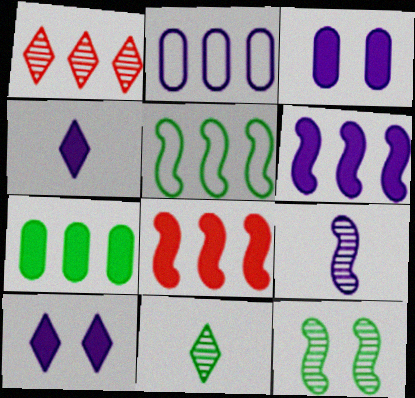[[2, 9, 10], 
[3, 4, 6]]